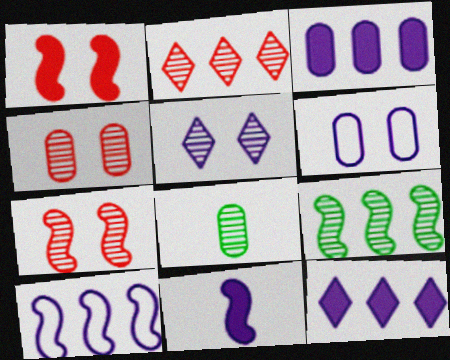[]